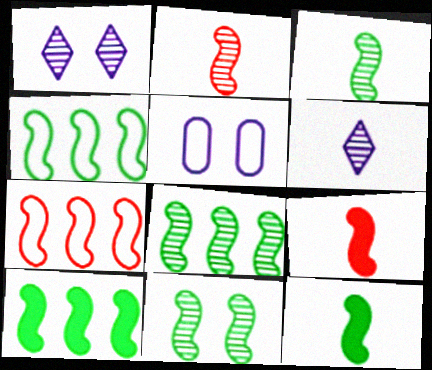[[3, 8, 11], 
[4, 8, 10], 
[4, 11, 12]]